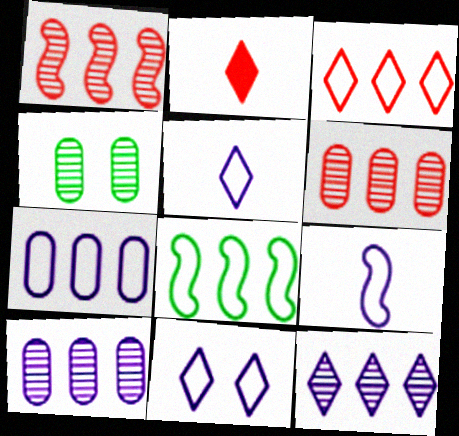[[3, 7, 8], 
[7, 9, 11]]